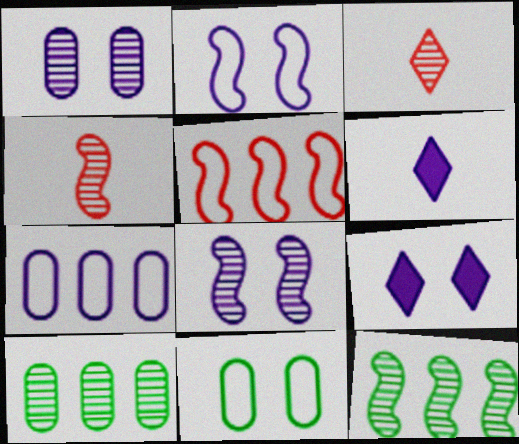[[1, 2, 9], 
[1, 3, 12], 
[3, 8, 10], 
[4, 8, 12], 
[6, 7, 8]]